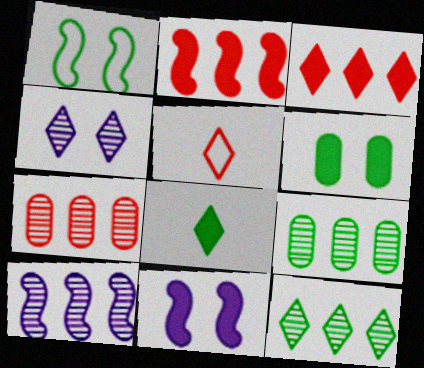[[1, 8, 9], 
[5, 6, 10], 
[5, 9, 11], 
[7, 10, 12]]